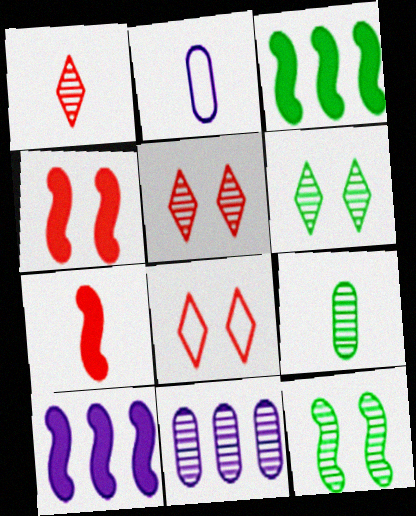[[1, 11, 12], 
[2, 3, 5], 
[8, 9, 10]]